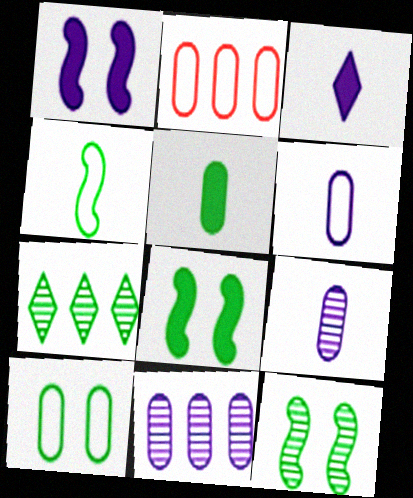[[2, 3, 12], 
[2, 6, 10]]